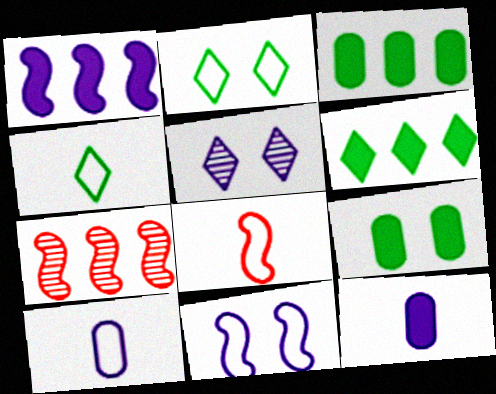[[1, 5, 10], 
[2, 7, 12], 
[3, 5, 8], 
[4, 8, 10]]